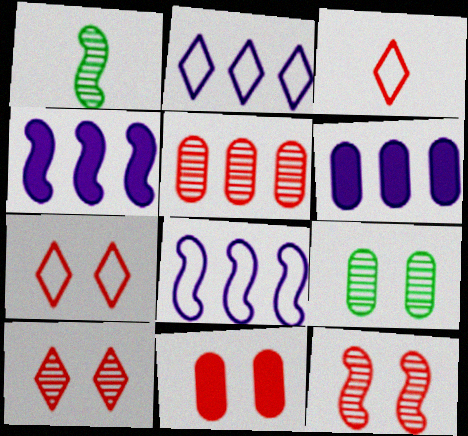[[1, 2, 11], 
[1, 6, 7], 
[3, 4, 9], 
[7, 11, 12]]